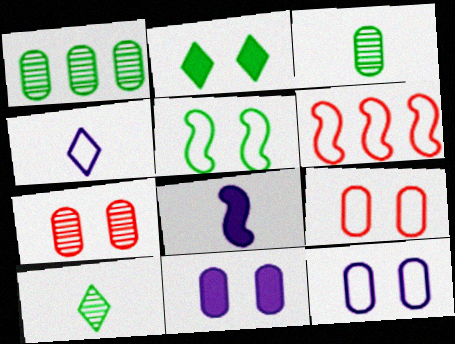[[6, 10, 11]]